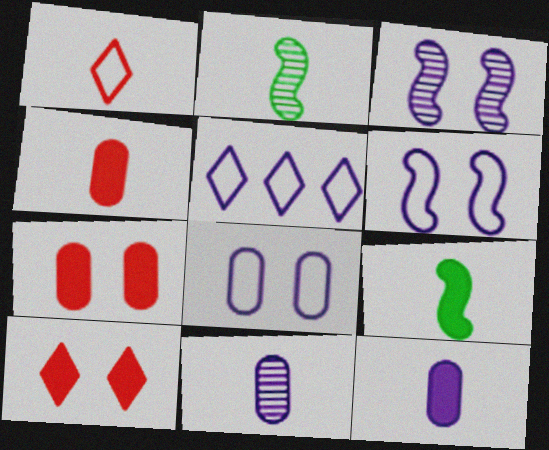[[1, 2, 12], 
[1, 9, 11], 
[2, 5, 7], 
[3, 5, 12]]